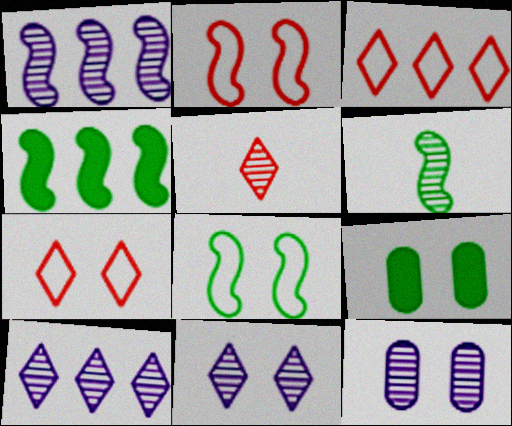[[2, 9, 11], 
[4, 6, 8]]